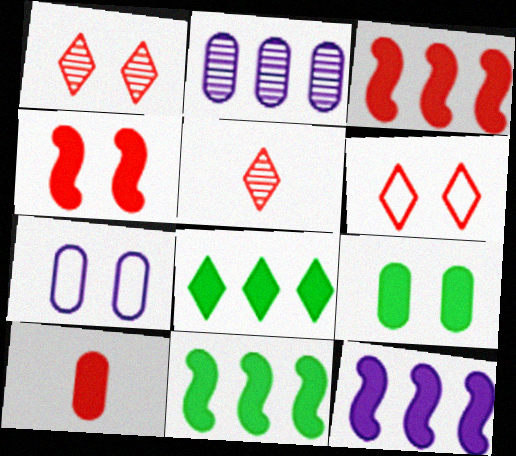[[3, 11, 12], 
[5, 7, 11]]